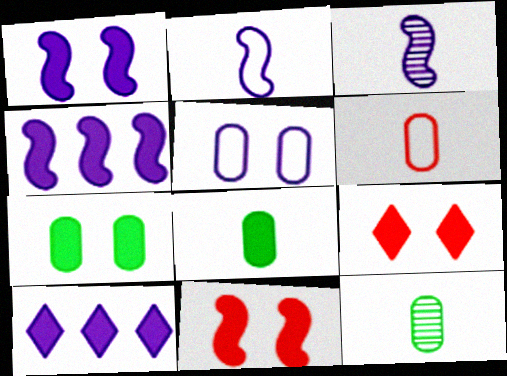[[1, 7, 9], 
[3, 5, 10], 
[4, 8, 9], 
[8, 10, 11]]